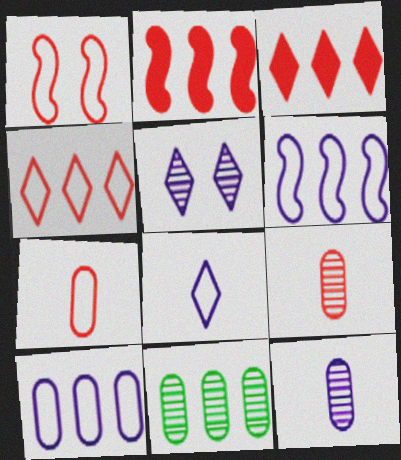[[1, 3, 9], 
[1, 4, 7], 
[3, 6, 11]]